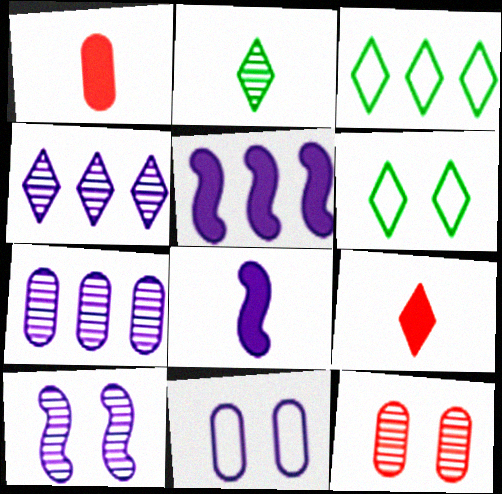[[1, 3, 10], 
[3, 8, 12], 
[4, 6, 9], 
[4, 8, 11]]